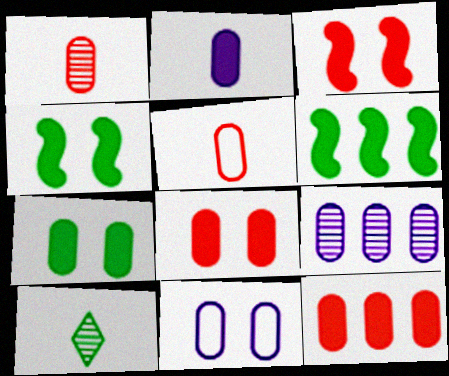[[2, 7, 12], 
[2, 9, 11], 
[5, 7, 9]]